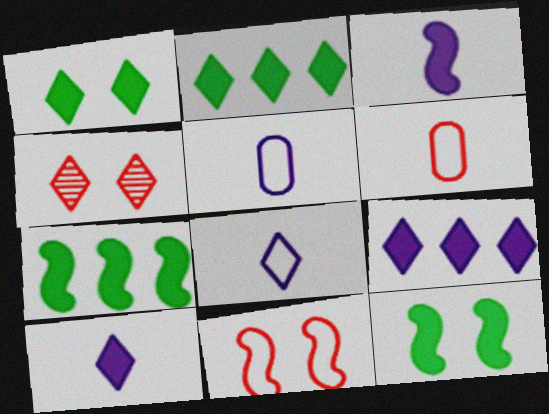[[2, 4, 8], 
[4, 5, 7]]